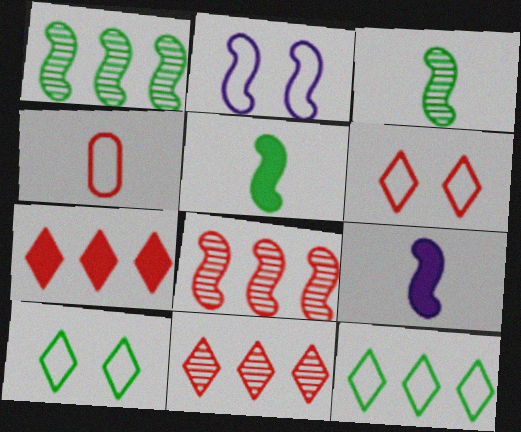[[2, 4, 12], 
[2, 5, 8]]